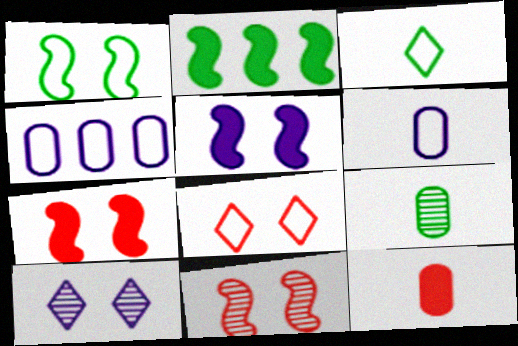[[1, 5, 11], 
[6, 9, 12]]